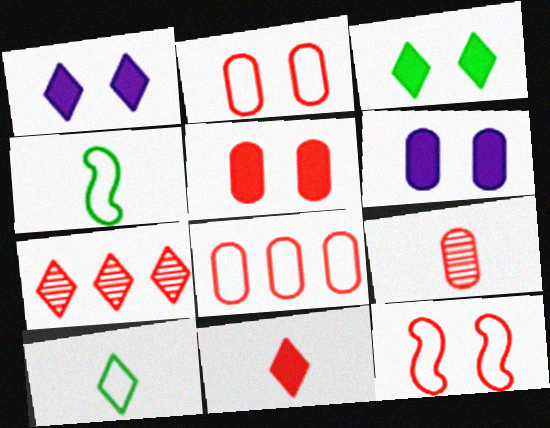[[1, 7, 10], 
[4, 6, 7], 
[5, 8, 9]]